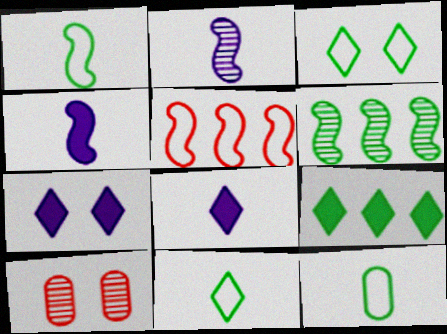[[1, 11, 12]]